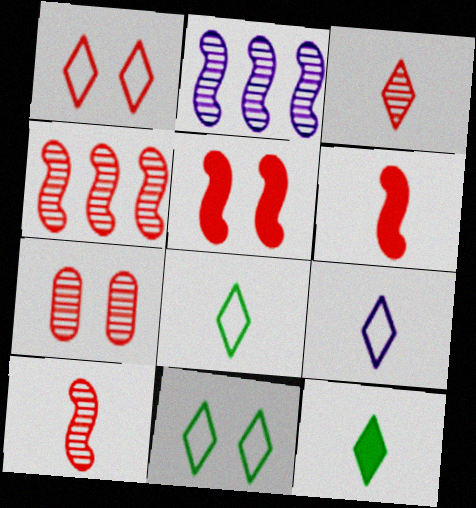[[1, 5, 7], 
[3, 4, 7], 
[3, 9, 12]]